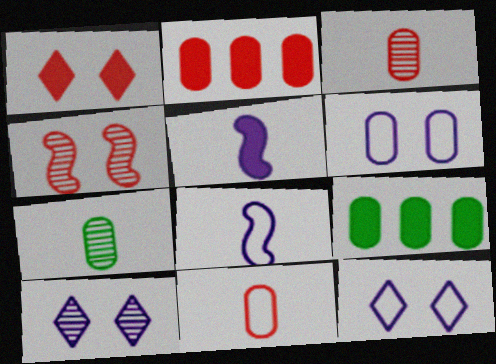[[1, 5, 9], 
[2, 6, 7], 
[3, 6, 9]]